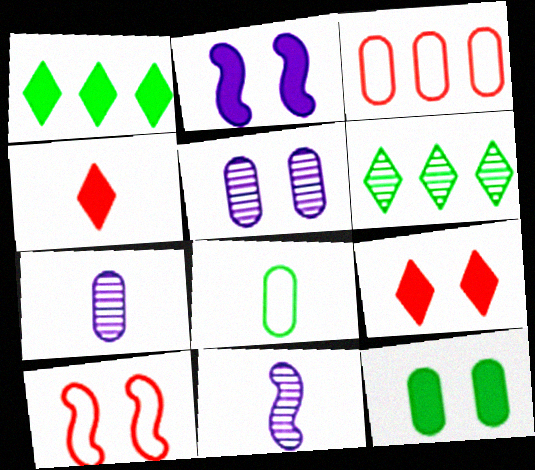[[1, 7, 10], 
[2, 9, 12], 
[3, 7, 12], 
[4, 8, 11]]